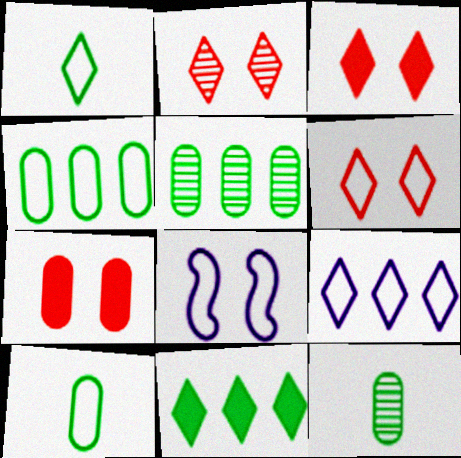[[1, 6, 9], 
[2, 3, 6]]